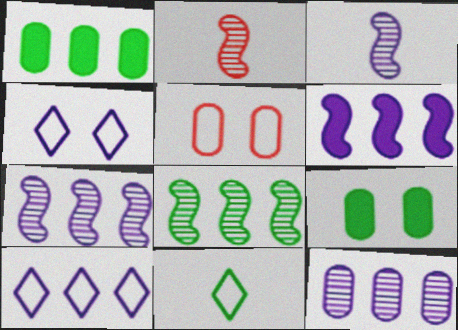[[1, 2, 4], 
[2, 9, 10], 
[6, 10, 12], 
[8, 9, 11]]